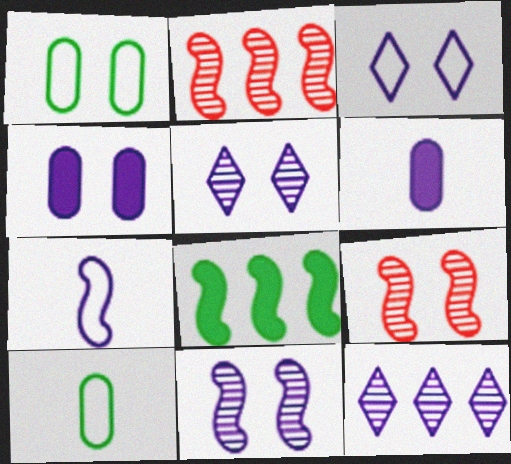[[3, 4, 11], 
[4, 7, 12], 
[7, 8, 9]]